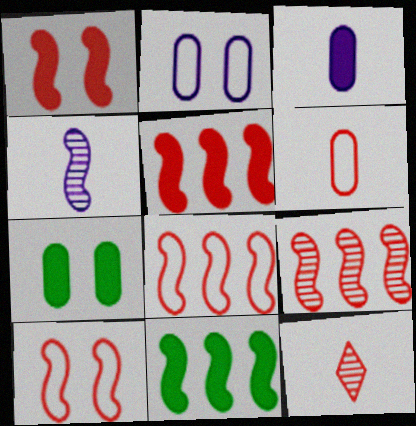[[2, 11, 12], 
[4, 10, 11], 
[5, 8, 9]]